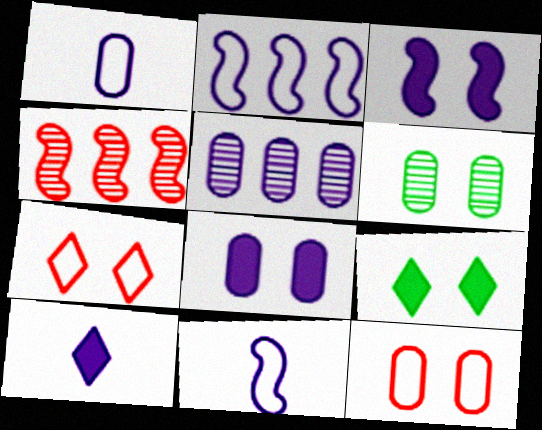[[1, 4, 9], 
[1, 5, 8], 
[3, 6, 7], 
[6, 8, 12]]